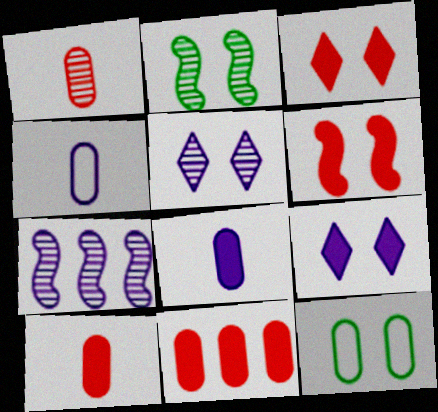[[4, 7, 9], 
[5, 6, 12]]